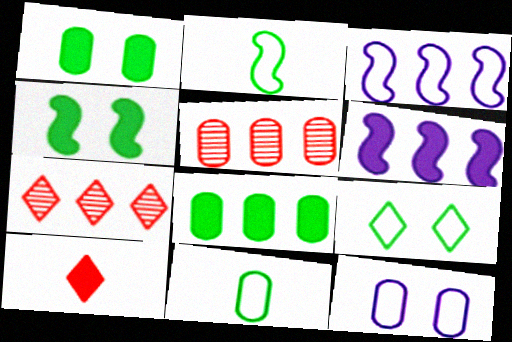[[1, 6, 10], 
[3, 7, 8]]